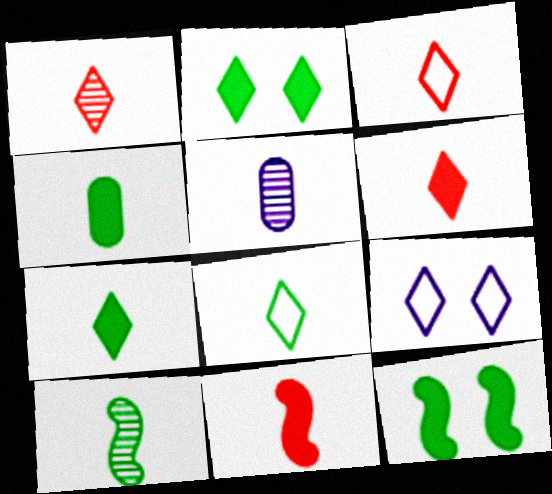[[1, 3, 6], 
[1, 5, 10], 
[4, 8, 10], 
[5, 8, 11]]